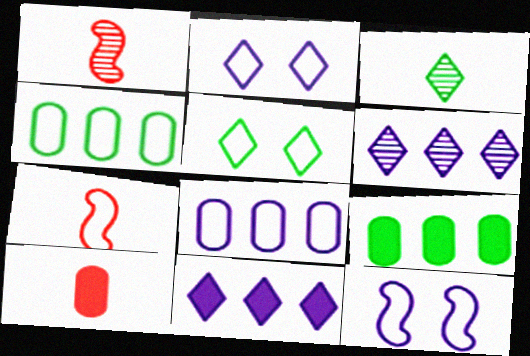[[1, 2, 9], 
[2, 4, 7], 
[5, 7, 8]]